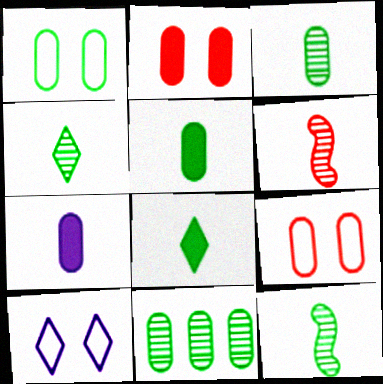[[1, 5, 11], 
[3, 4, 12], 
[7, 9, 11]]